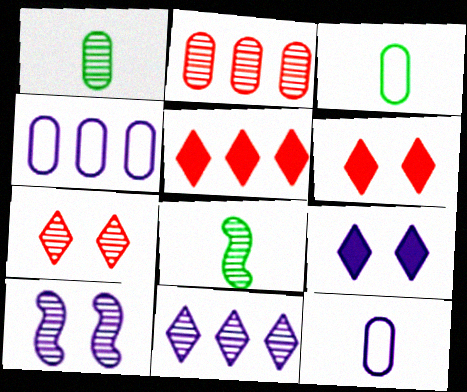[[3, 5, 10], 
[4, 6, 8]]